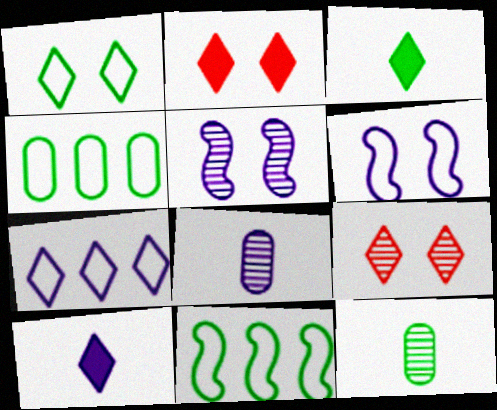[[2, 8, 11], 
[3, 7, 9]]